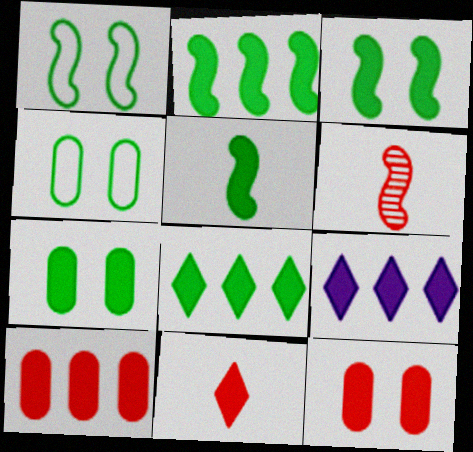[[2, 3, 5], 
[2, 9, 10], 
[4, 6, 9], 
[5, 7, 8], 
[5, 9, 12]]